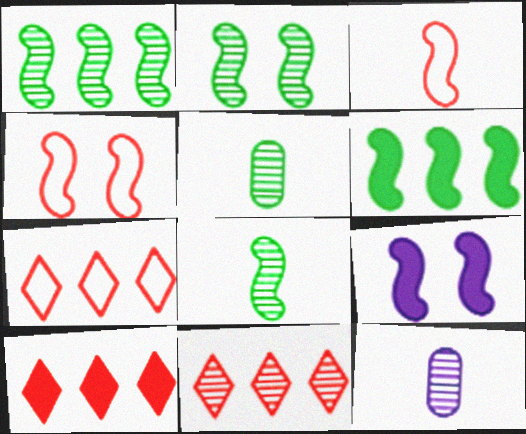[[1, 2, 8], 
[1, 3, 9], 
[2, 4, 9], 
[2, 11, 12], 
[5, 7, 9], 
[7, 10, 11]]